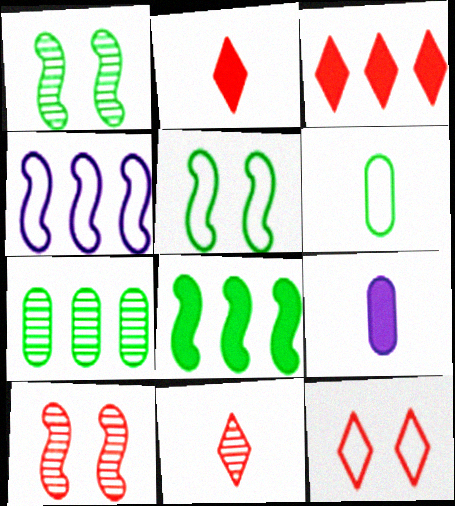[[3, 4, 7], 
[3, 11, 12], 
[4, 6, 12]]